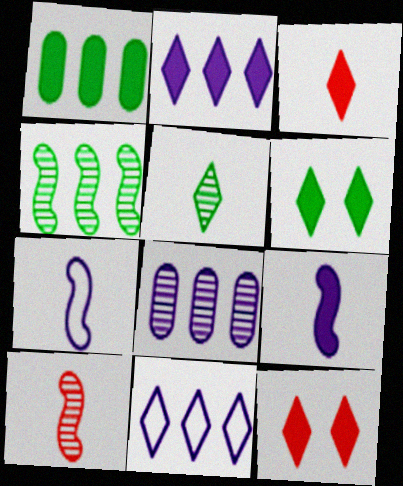[[1, 9, 12], 
[2, 3, 6], 
[5, 11, 12]]